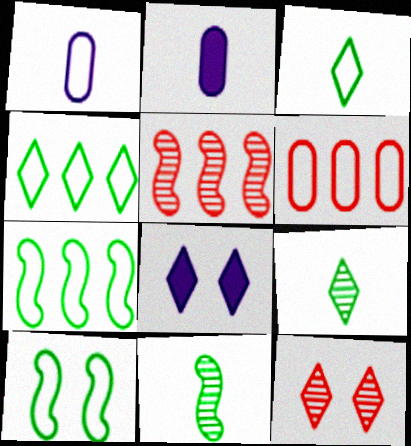[[2, 7, 12], 
[6, 8, 11]]